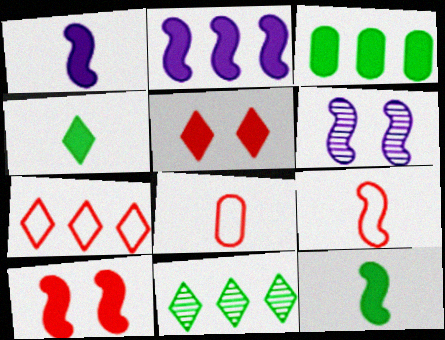[[1, 3, 5], 
[2, 10, 12]]